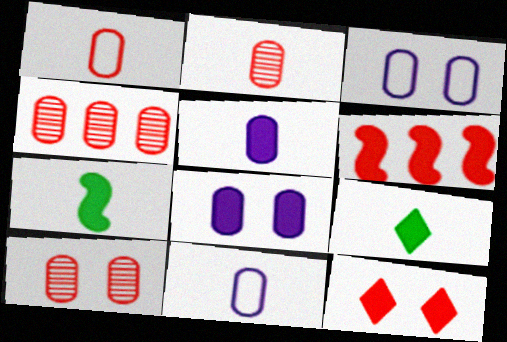[[2, 4, 10], 
[6, 8, 9]]